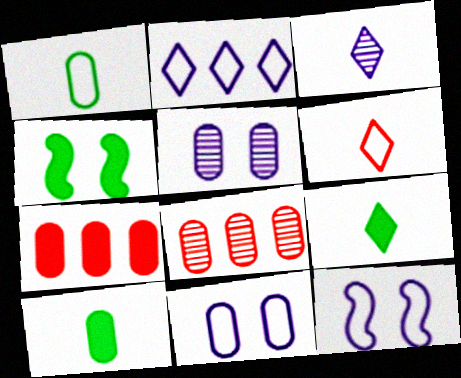[[1, 5, 7], 
[3, 6, 9], 
[8, 9, 12], 
[8, 10, 11]]